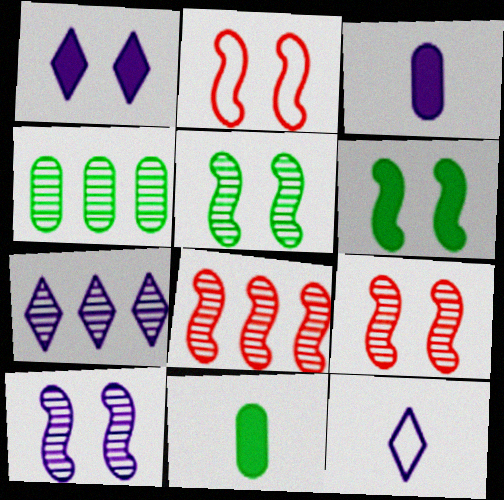[[1, 7, 12], 
[2, 6, 10], 
[2, 7, 11], 
[4, 7, 8], 
[5, 9, 10]]